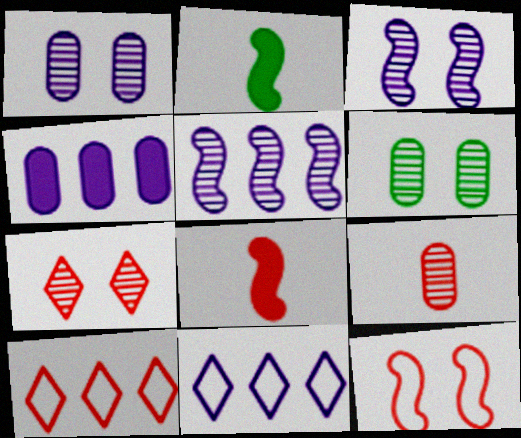[[1, 2, 10], 
[2, 5, 12], 
[3, 6, 7], 
[4, 5, 11], 
[6, 8, 11]]